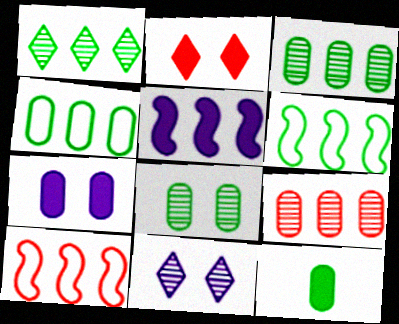[[2, 5, 12], 
[4, 8, 12], 
[10, 11, 12]]